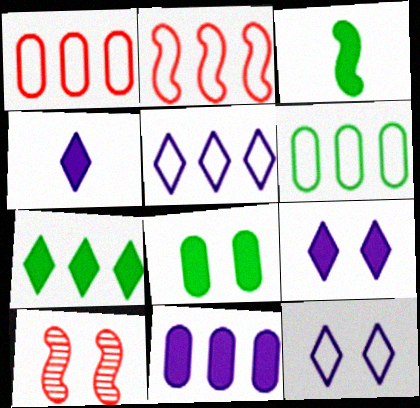[[2, 5, 6], 
[3, 7, 8], 
[4, 6, 10], 
[8, 10, 12]]